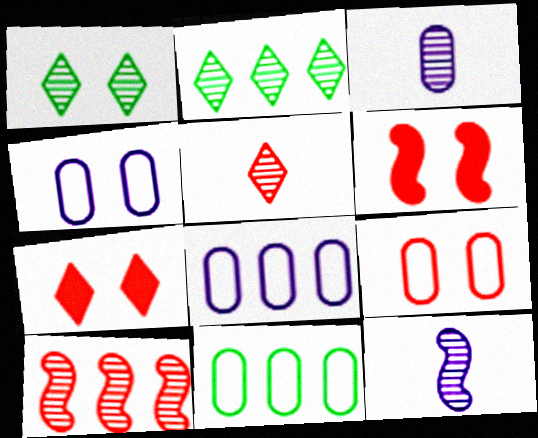[[1, 3, 10], 
[1, 4, 6], 
[7, 11, 12]]